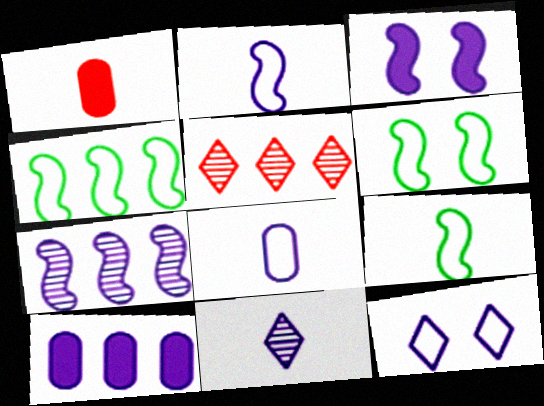[[1, 9, 11], 
[2, 3, 7], 
[4, 5, 10], 
[4, 6, 9]]